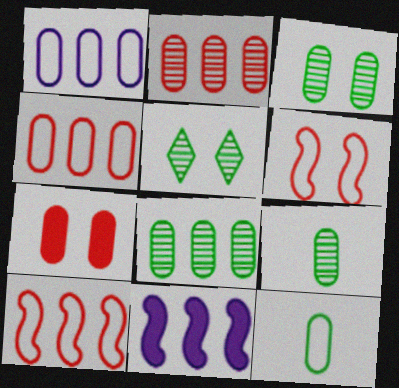[[1, 7, 9], 
[3, 8, 9]]